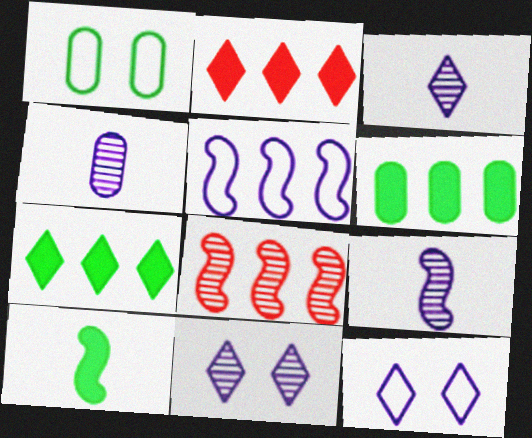[[1, 2, 9], 
[3, 4, 9]]